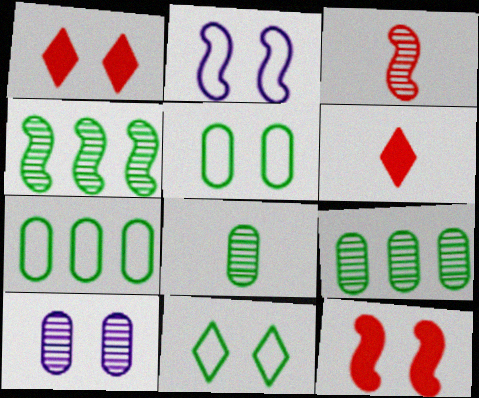[[2, 6, 9], 
[10, 11, 12]]